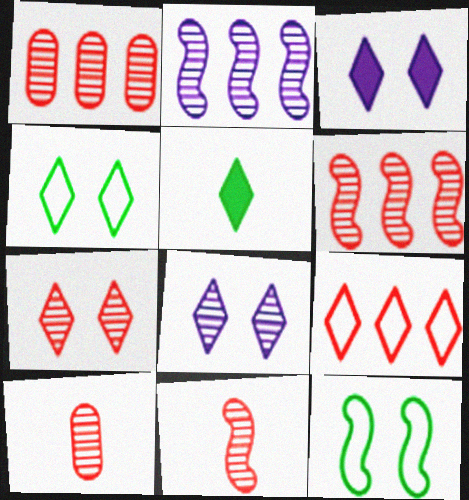[[1, 7, 11], 
[3, 4, 7], 
[5, 8, 9], 
[6, 7, 10]]